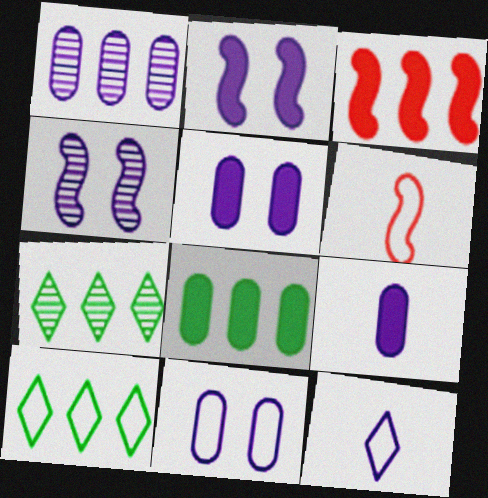[[1, 2, 12], 
[1, 3, 10], 
[1, 9, 11], 
[5, 6, 7], 
[6, 10, 11]]